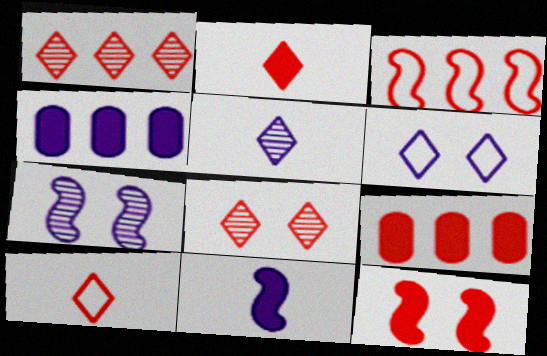[[1, 3, 9], 
[2, 9, 12]]